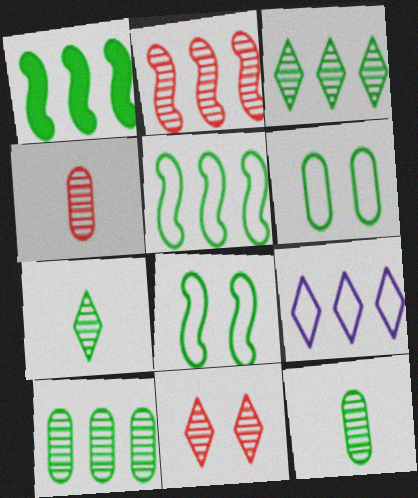[[1, 6, 7], 
[2, 4, 11]]